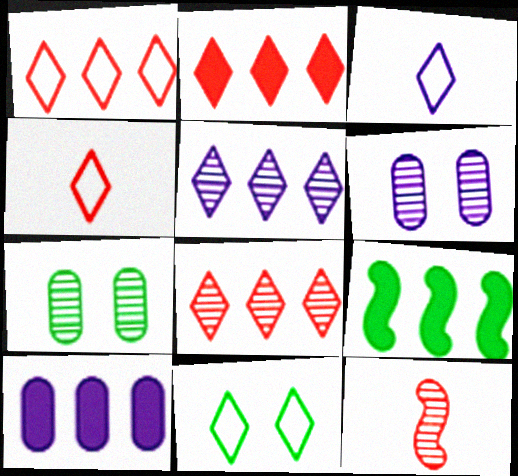[[1, 2, 8], 
[1, 3, 11], 
[2, 9, 10], 
[4, 6, 9], 
[5, 7, 12], 
[10, 11, 12]]